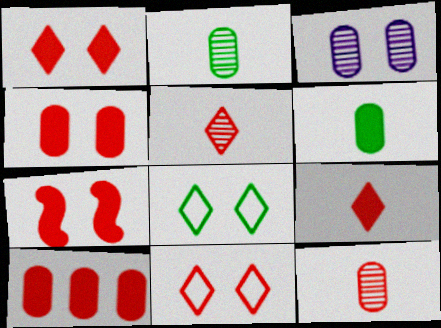[[1, 4, 7], 
[3, 7, 8], 
[7, 9, 10]]